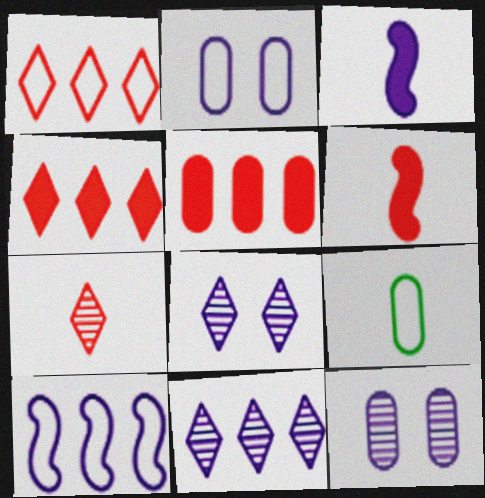[[2, 3, 11], 
[3, 7, 9], 
[5, 9, 12]]